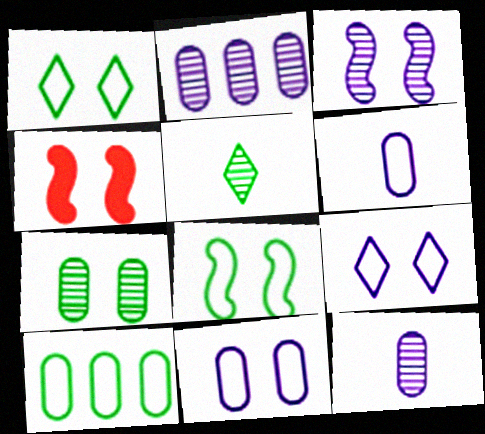[[3, 4, 8], 
[4, 7, 9]]